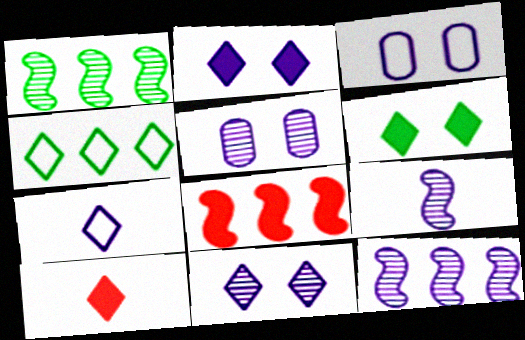[[1, 3, 10], 
[4, 10, 11]]